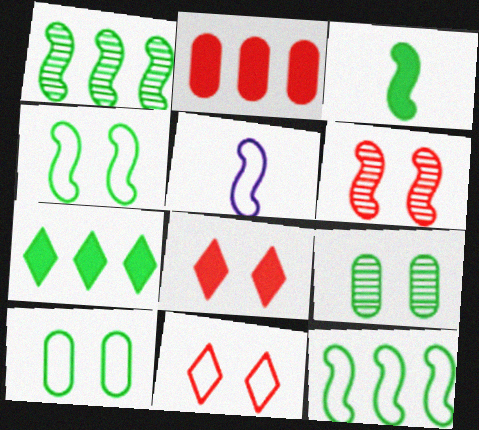[[1, 3, 4]]